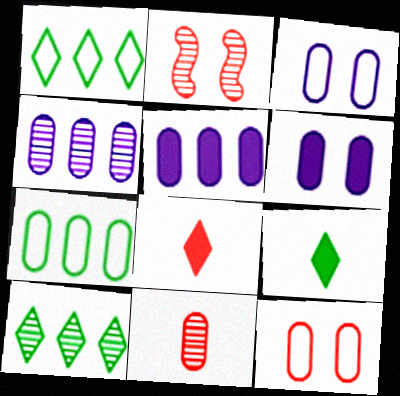[[6, 7, 11]]